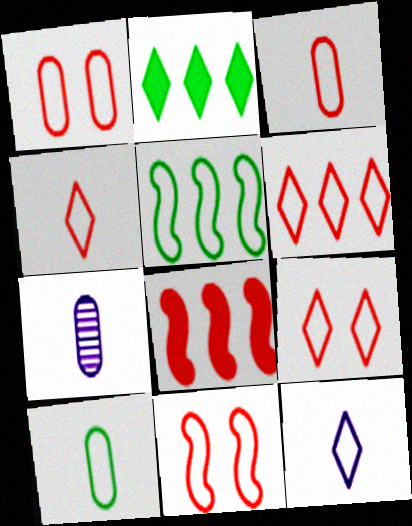[[1, 5, 12], 
[1, 9, 11], 
[2, 7, 11], 
[3, 6, 11], 
[4, 6, 9]]